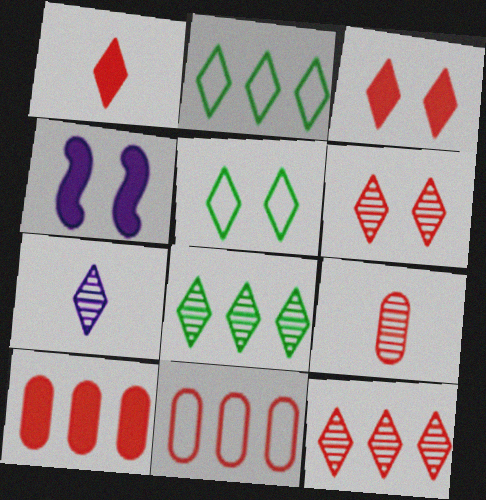[[2, 3, 7], 
[2, 4, 9], 
[6, 7, 8]]